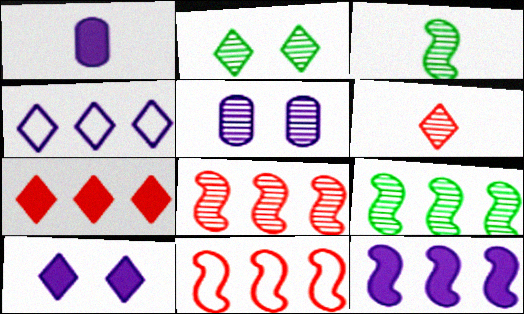[[1, 2, 11], 
[1, 10, 12], 
[5, 6, 9], 
[9, 11, 12]]